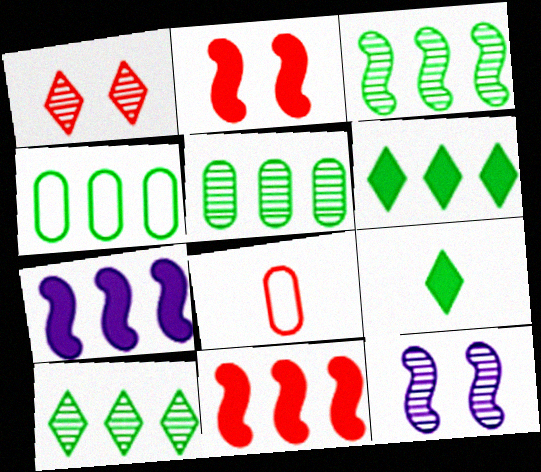[[1, 8, 11], 
[3, 4, 6], 
[3, 5, 10], 
[6, 8, 12]]